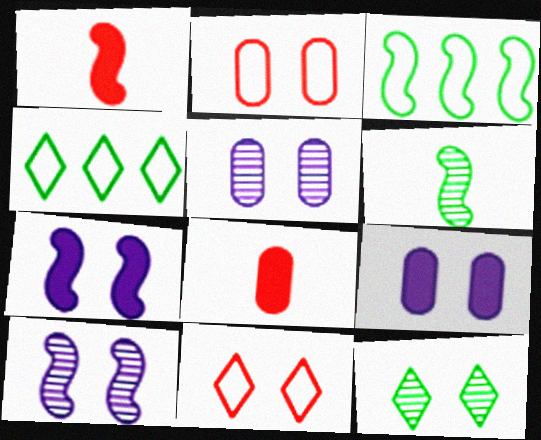[[1, 3, 10], 
[1, 4, 5], 
[2, 7, 12], 
[4, 8, 10]]